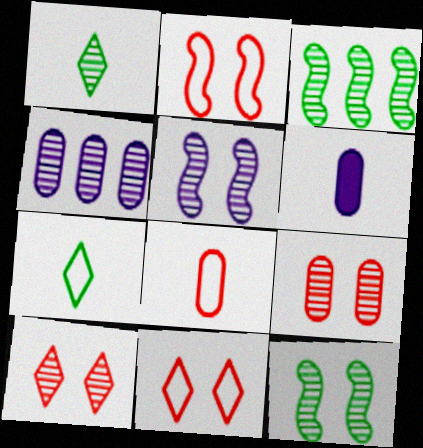[[3, 6, 11]]